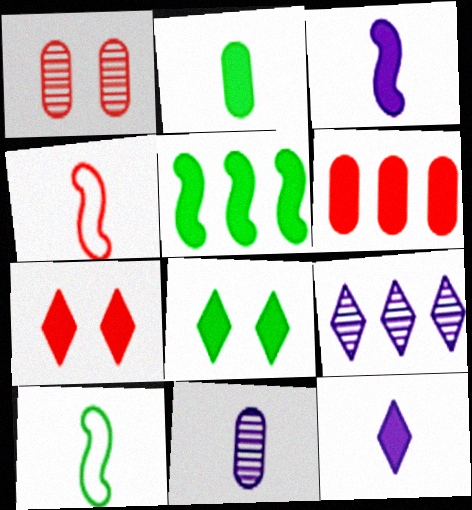[[2, 5, 8], 
[3, 6, 8]]